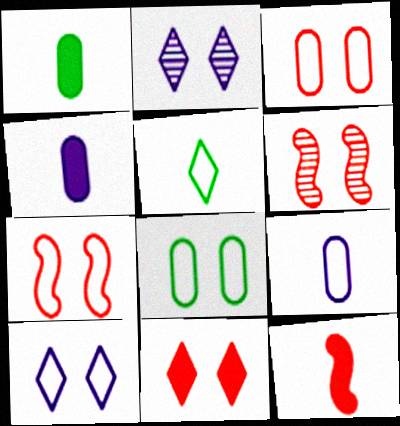[[3, 6, 11], 
[7, 8, 10]]